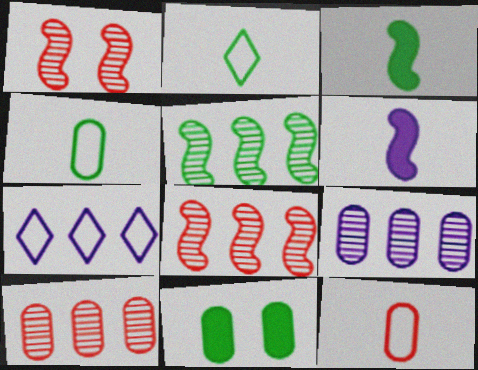[[2, 5, 11], 
[9, 11, 12]]